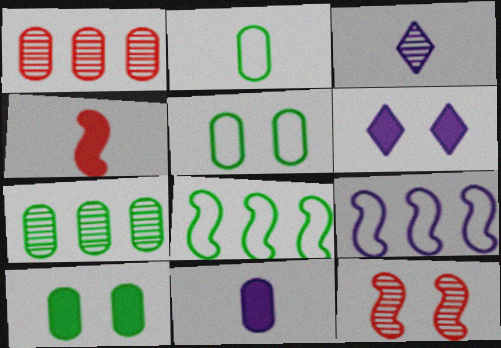[[1, 5, 11], 
[2, 3, 4], 
[2, 7, 10], 
[3, 7, 12], 
[5, 6, 12]]